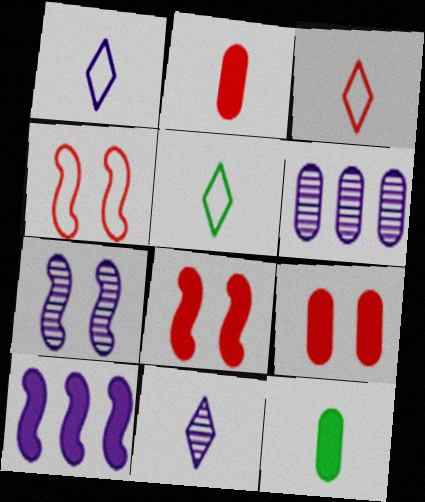[[1, 3, 5], 
[5, 6, 8], 
[6, 7, 11]]